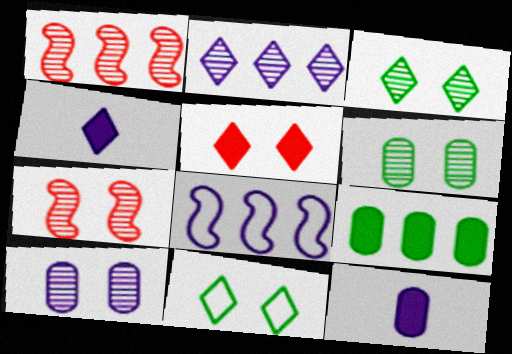[[1, 11, 12], 
[3, 7, 10], 
[4, 8, 10]]